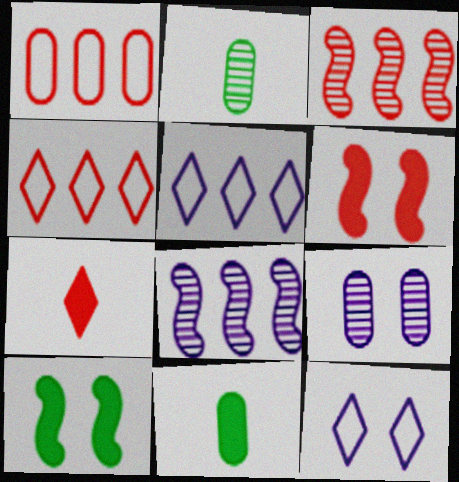[[1, 9, 11], 
[2, 5, 6], 
[3, 11, 12]]